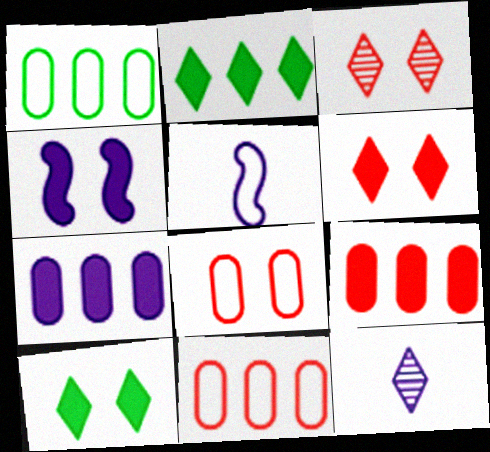[]